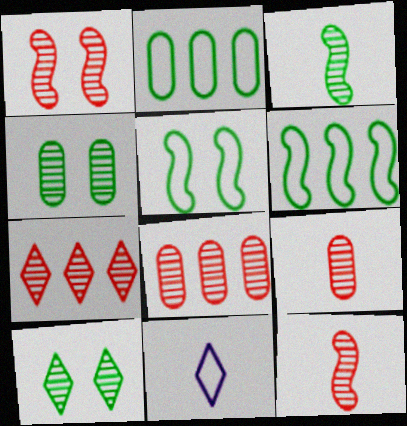[[1, 7, 9]]